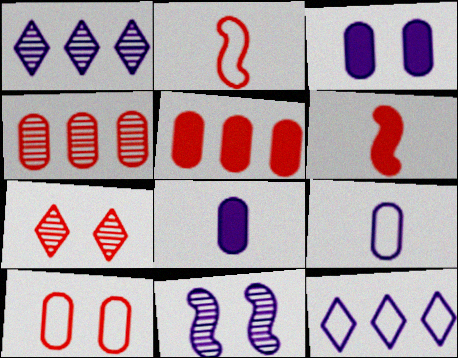[[2, 5, 7], 
[8, 11, 12]]